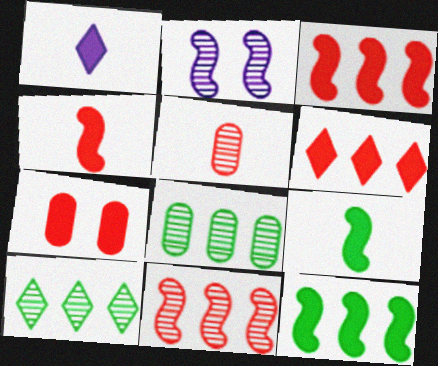[[1, 7, 12], 
[2, 5, 10], 
[4, 6, 7]]